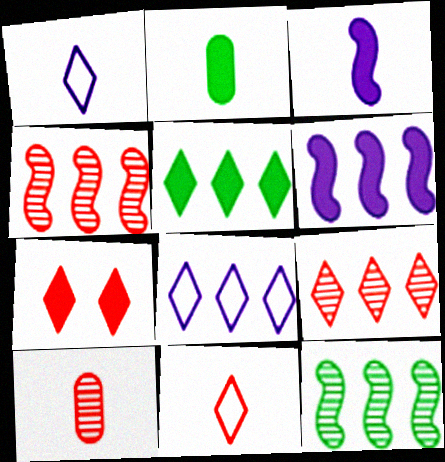[[2, 6, 7], 
[5, 8, 9], 
[7, 9, 11]]